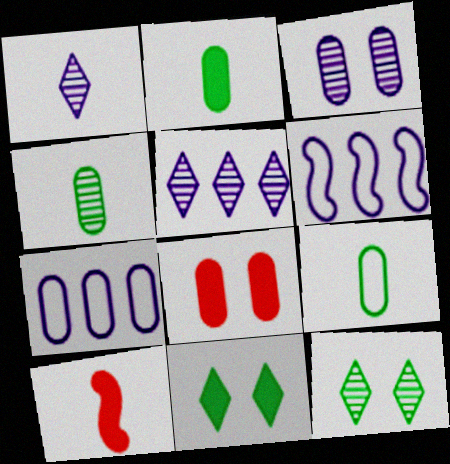[[1, 9, 10], 
[2, 4, 9], 
[4, 7, 8], 
[7, 10, 12]]